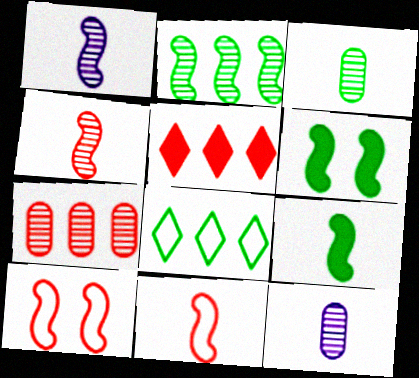[[1, 9, 11], 
[3, 6, 8]]